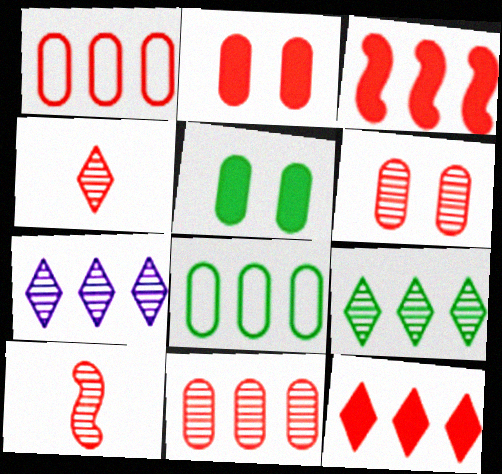[[3, 7, 8]]